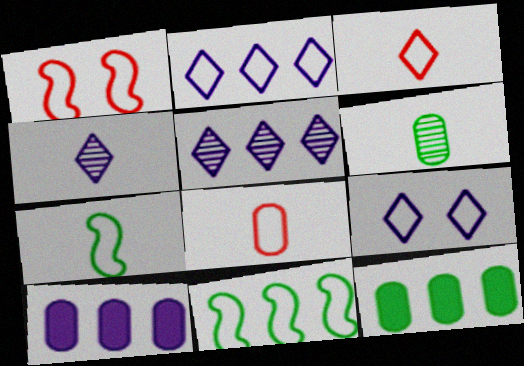[[1, 4, 12], 
[8, 9, 11]]